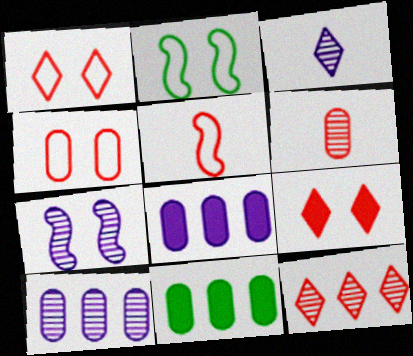[[3, 7, 10]]